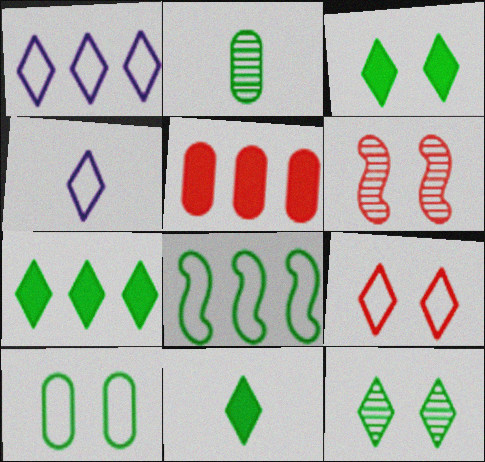[[2, 3, 8], 
[3, 7, 11]]